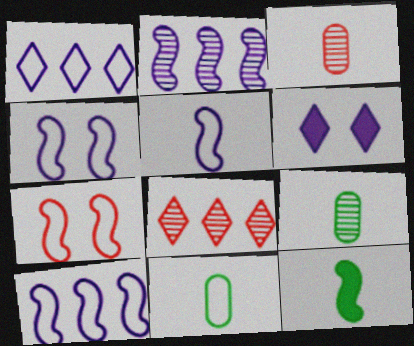[[1, 7, 11], 
[2, 7, 12], 
[4, 5, 10]]